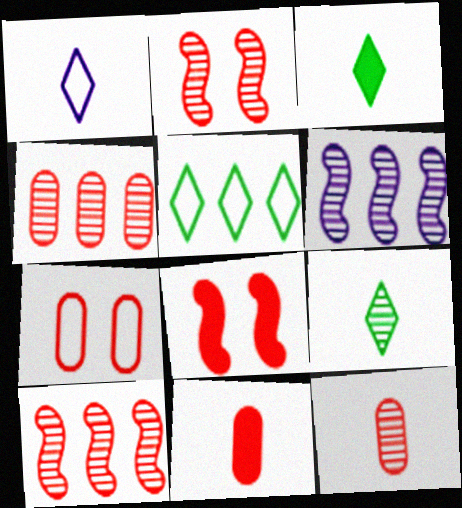[[3, 6, 7], 
[4, 7, 11]]